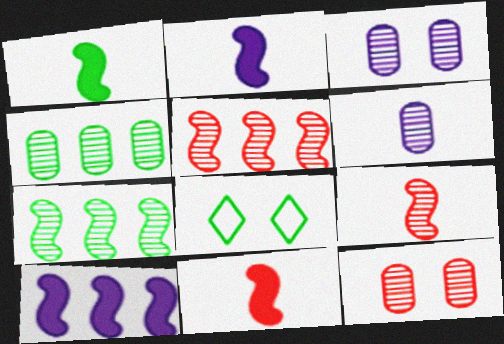[[1, 2, 11], 
[1, 4, 8], 
[4, 6, 12]]